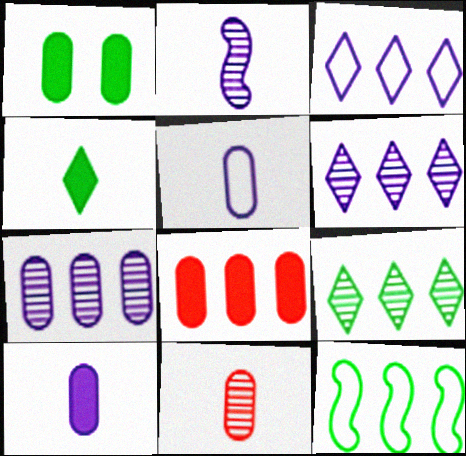[[1, 8, 10], 
[6, 8, 12]]